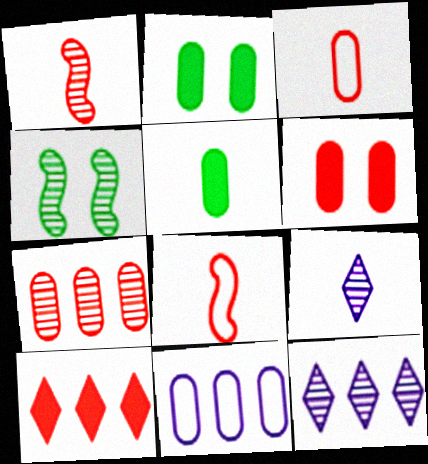[[2, 8, 12], 
[3, 6, 7], 
[4, 7, 9], 
[5, 8, 9]]